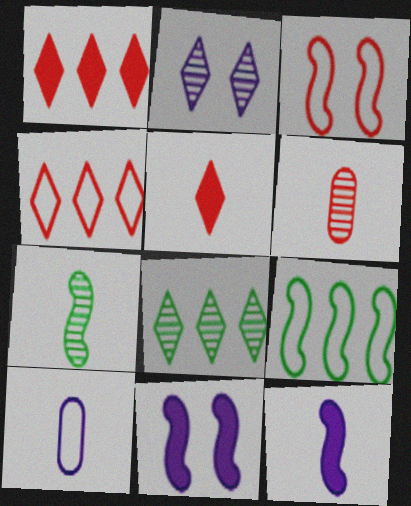[[1, 3, 6], 
[5, 7, 10]]